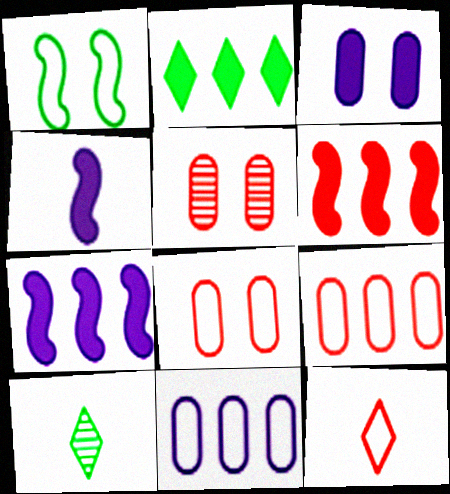[[1, 11, 12], 
[5, 6, 12], 
[7, 8, 10]]